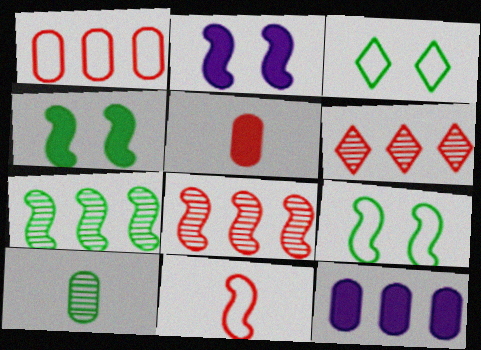[[2, 7, 11]]